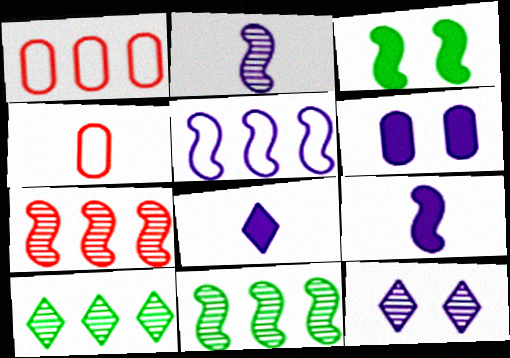[]